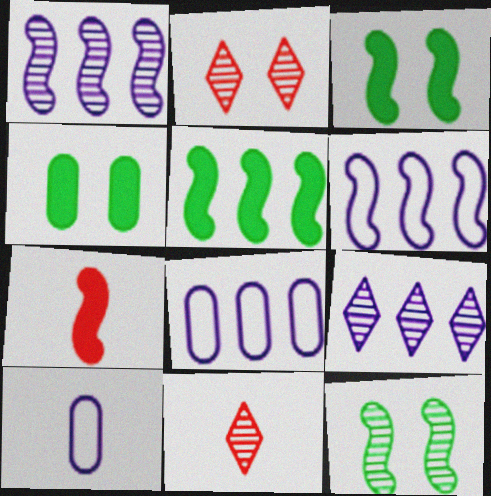[[2, 5, 10], 
[3, 8, 11], 
[4, 6, 11], 
[6, 7, 12]]